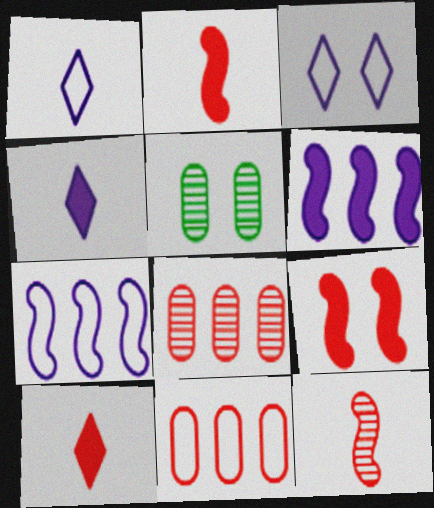[[3, 5, 9], 
[5, 7, 10]]